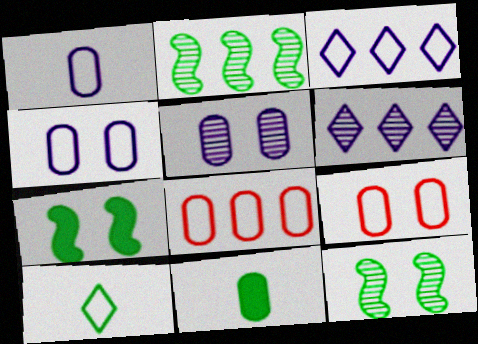[[5, 8, 11]]